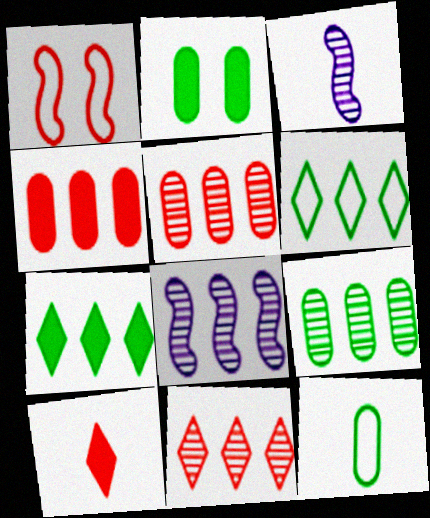[[1, 5, 10], 
[2, 9, 12], 
[3, 10, 12], 
[4, 6, 8], 
[8, 9, 11]]